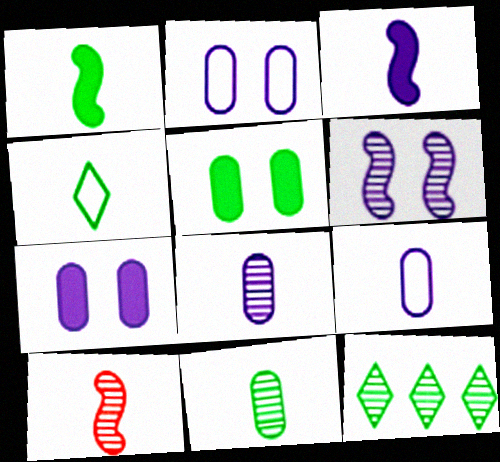[[1, 4, 11]]